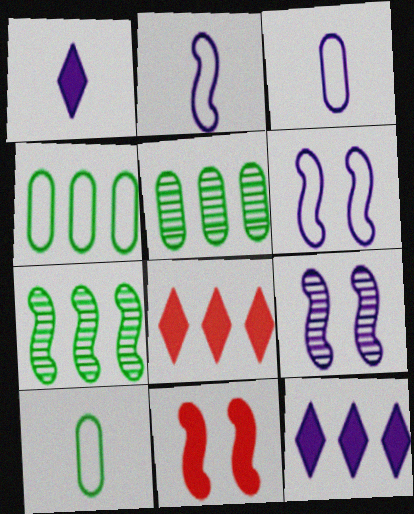[[2, 7, 11], 
[3, 9, 12], 
[8, 9, 10]]